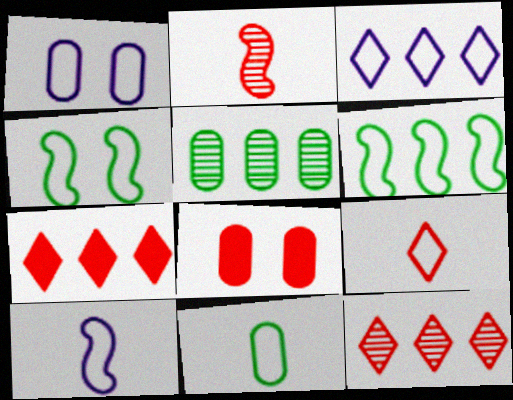[[1, 3, 10], 
[1, 6, 9], 
[9, 10, 11]]